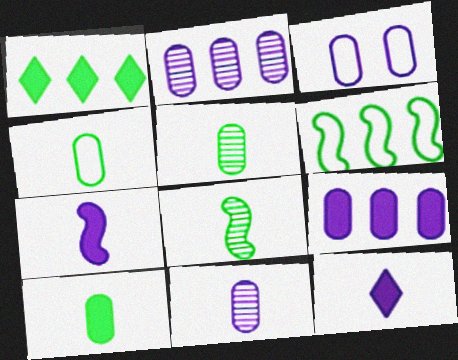[[3, 9, 11], 
[4, 5, 10]]